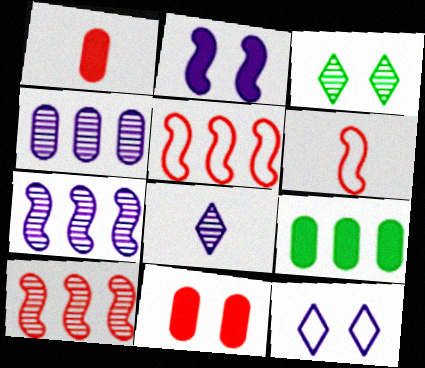[]